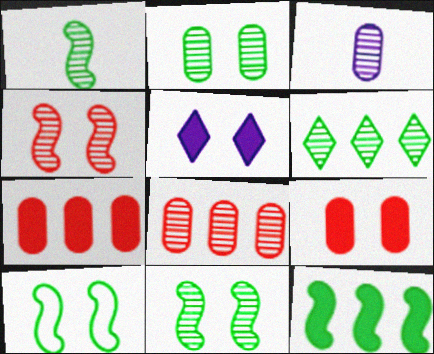[[1, 2, 6], 
[1, 10, 12], 
[2, 3, 8], 
[3, 4, 6]]